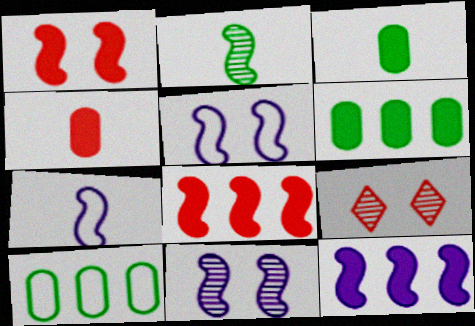[[2, 5, 8], 
[6, 7, 9], 
[7, 11, 12]]